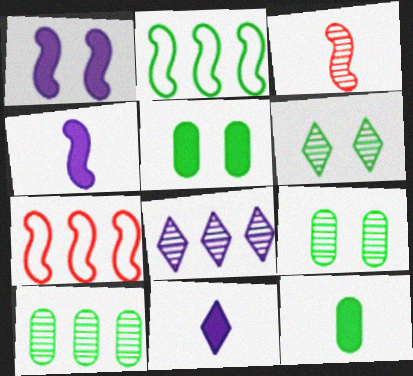[[1, 2, 3], 
[2, 6, 12], 
[3, 8, 9], 
[7, 9, 11]]